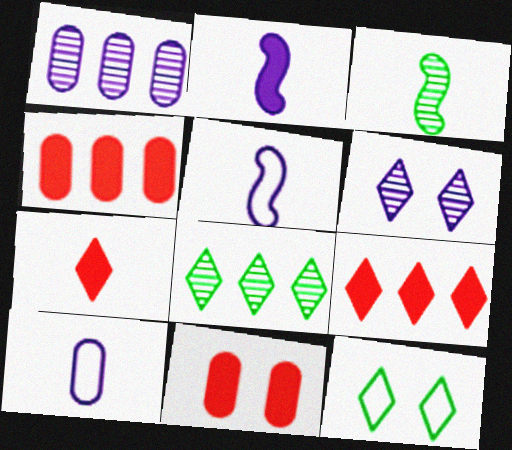[[3, 7, 10], 
[5, 8, 11]]